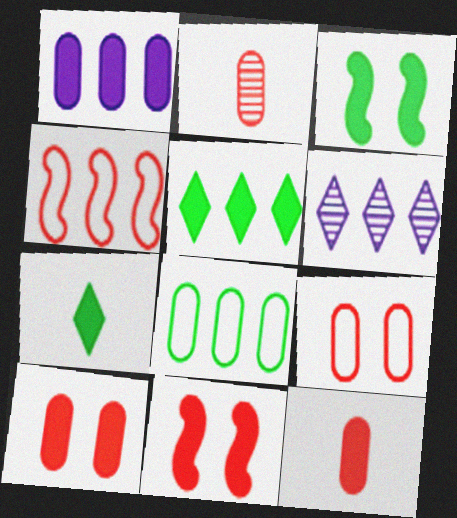[[1, 7, 11]]